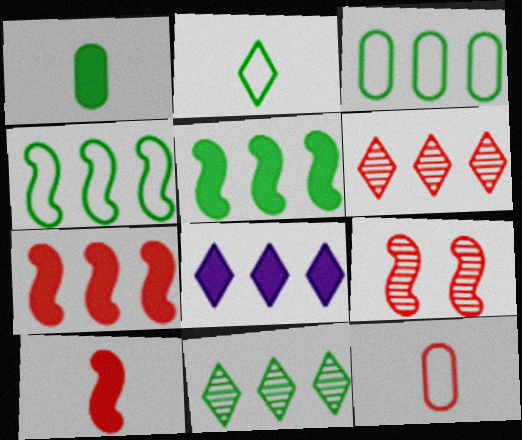[[3, 5, 11]]